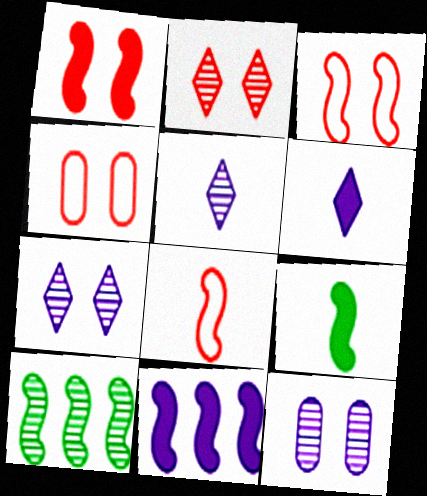[[1, 2, 4], 
[1, 9, 11], 
[4, 6, 10]]